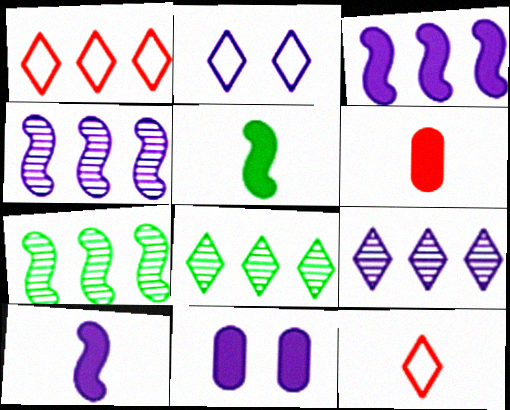[[2, 6, 7], 
[7, 11, 12]]